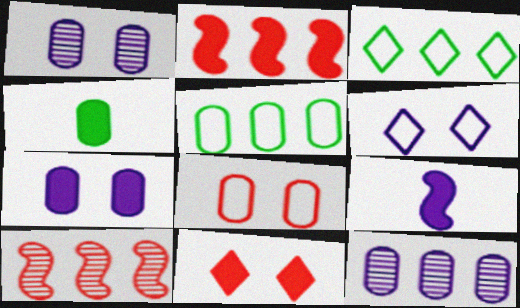[[2, 3, 12], 
[4, 6, 10], 
[4, 8, 12], 
[6, 9, 12]]